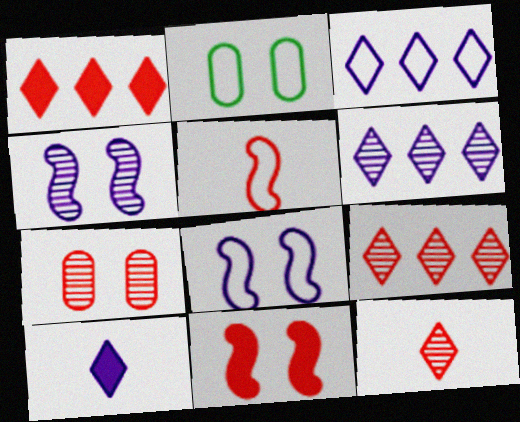[[1, 5, 7], 
[2, 3, 5]]